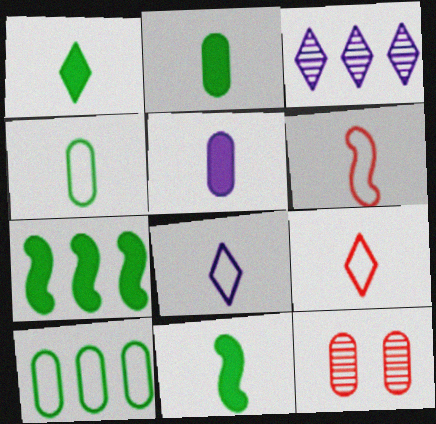[[1, 2, 11], 
[4, 6, 8], 
[5, 10, 12], 
[7, 8, 12]]